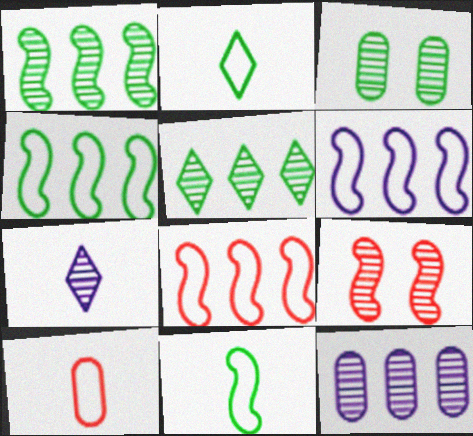[[4, 6, 8]]